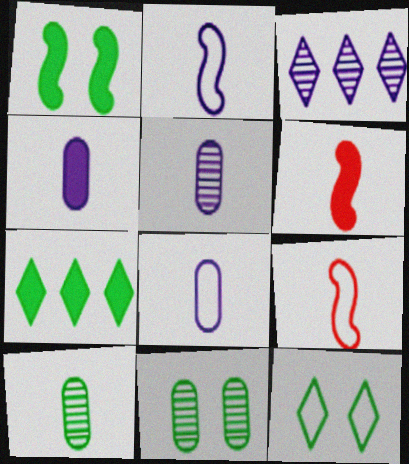[[1, 11, 12], 
[4, 5, 8]]